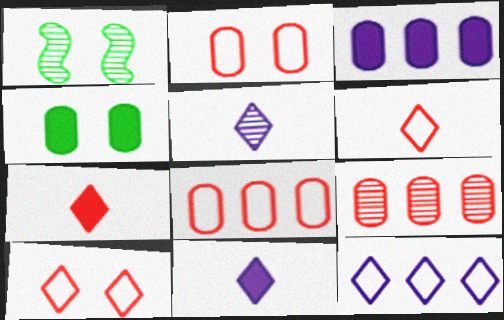[[1, 3, 6], 
[1, 5, 9], 
[1, 8, 11]]